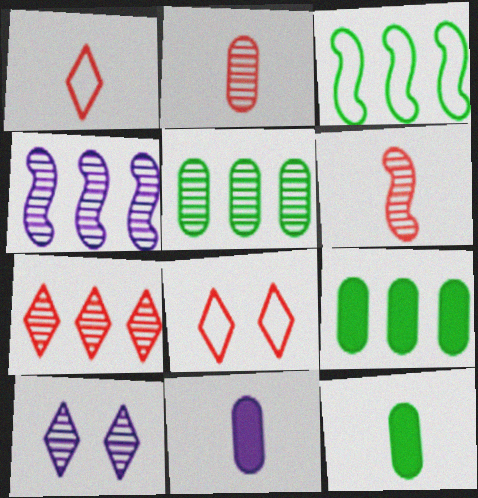[[4, 5, 7], 
[4, 8, 12], 
[5, 6, 10]]